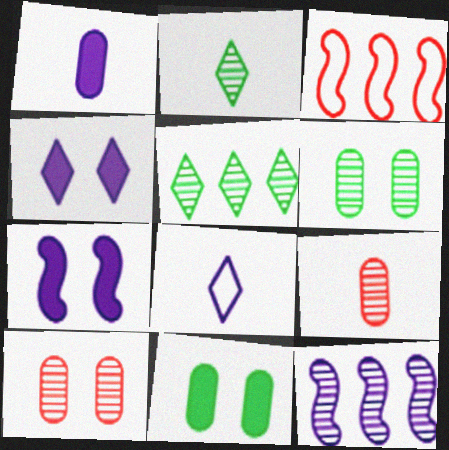[[2, 10, 12]]